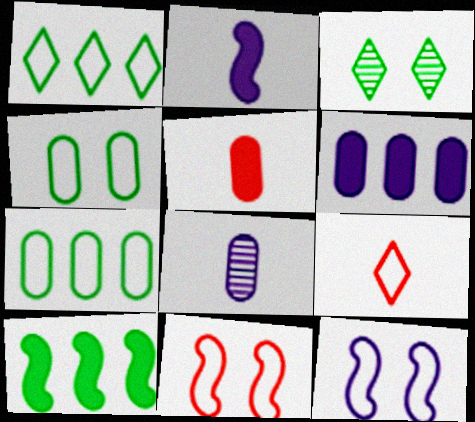[[7, 9, 12]]